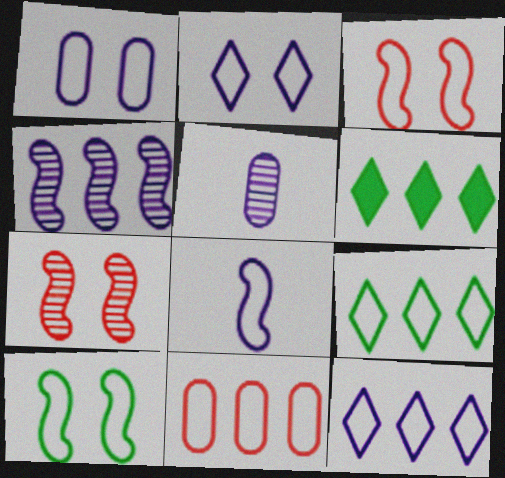[[1, 8, 12], 
[3, 5, 6], 
[4, 6, 11]]